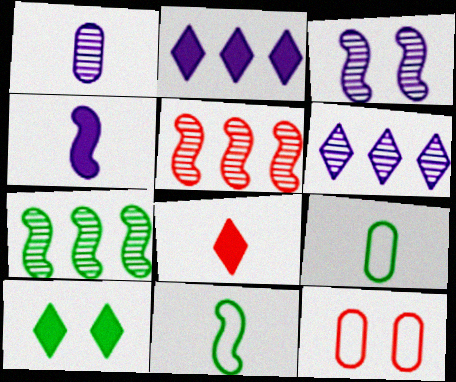[[1, 3, 6], 
[1, 8, 11], 
[2, 8, 10], 
[3, 10, 12], 
[5, 8, 12], 
[7, 9, 10]]